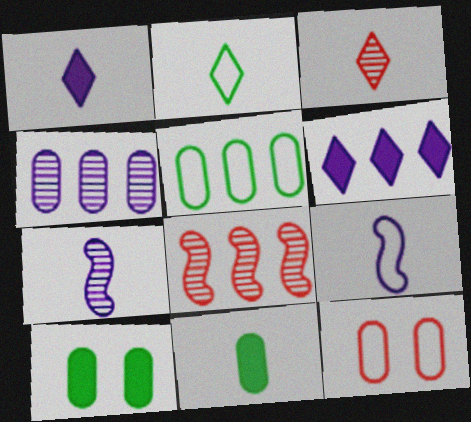[[1, 2, 3], 
[3, 9, 11], 
[4, 11, 12], 
[5, 6, 8]]